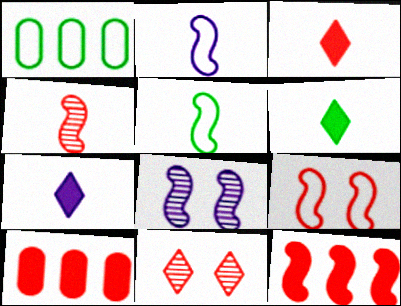[[1, 3, 8], 
[3, 6, 7], 
[4, 9, 12], 
[5, 8, 12]]